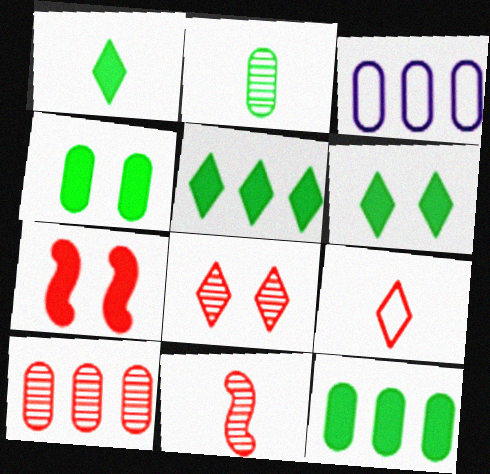[[1, 5, 6], 
[3, 6, 11], 
[3, 10, 12], 
[7, 9, 10], 
[8, 10, 11]]